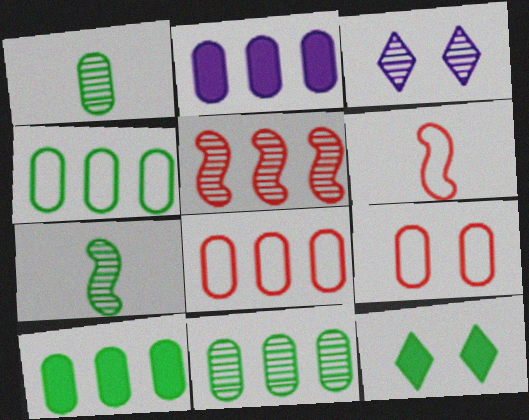[[1, 2, 9], 
[1, 3, 5], 
[2, 8, 11], 
[3, 6, 10], 
[4, 7, 12], 
[4, 10, 11]]